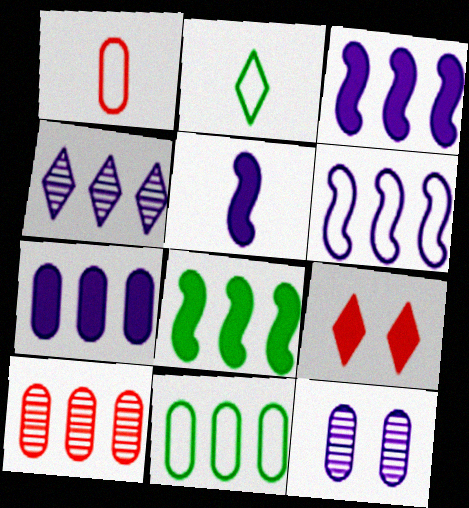[[2, 4, 9], 
[4, 6, 7], 
[7, 10, 11]]